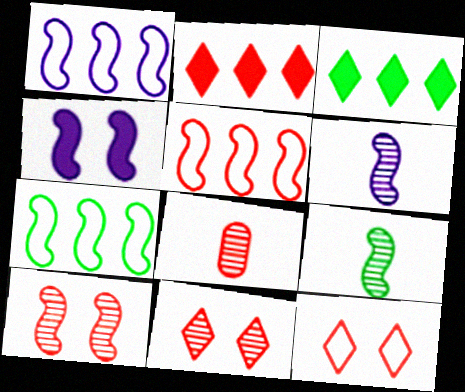[[1, 4, 6], 
[1, 5, 7], 
[4, 5, 9]]